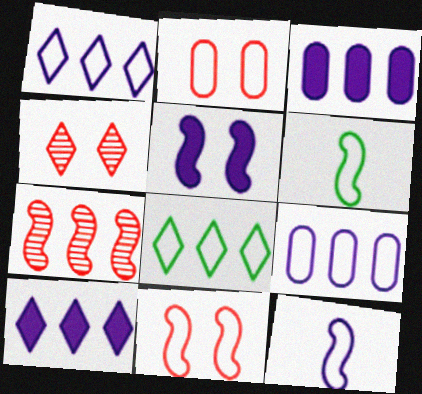[[1, 2, 6], 
[2, 8, 12], 
[3, 4, 6], 
[3, 7, 8], 
[5, 6, 7]]